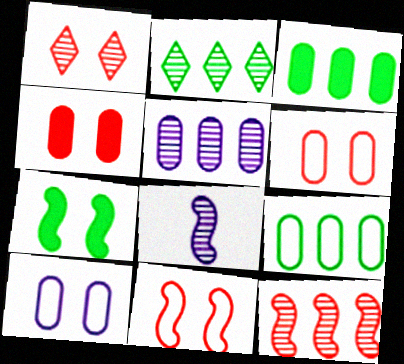[[1, 4, 11], 
[1, 7, 10], 
[2, 5, 12]]